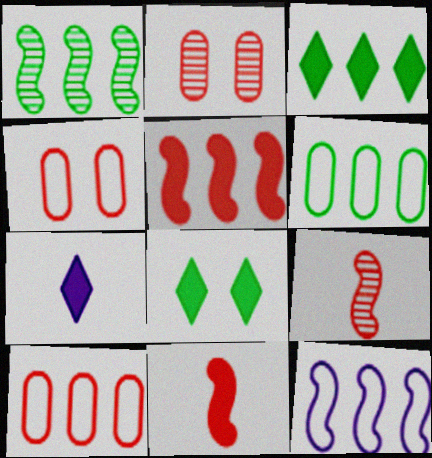[[1, 3, 6], 
[1, 4, 7], 
[1, 5, 12]]